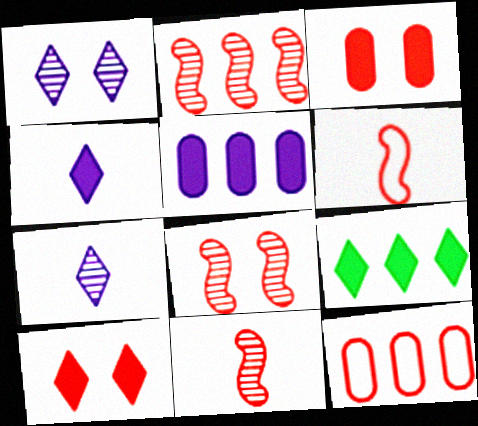[[2, 8, 11], 
[4, 9, 10], 
[10, 11, 12]]